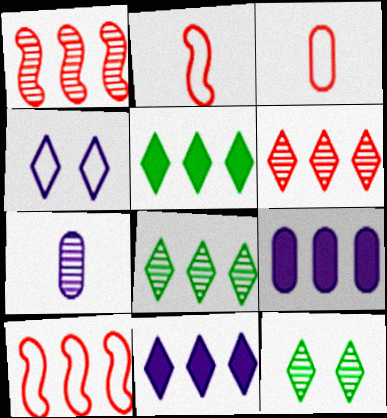[[1, 7, 12], 
[2, 9, 12], 
[8, 9, 10]]